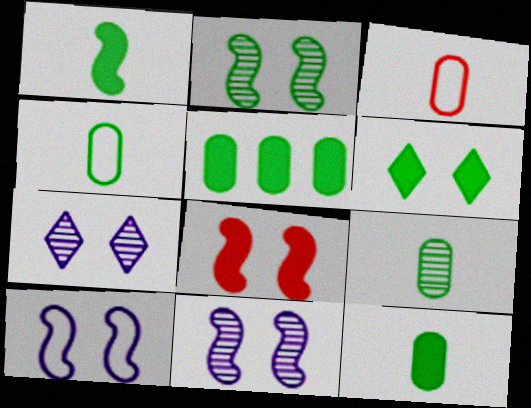[[1, 5, 6], 
[2, 8, 10], 
[4, 9, 12]]